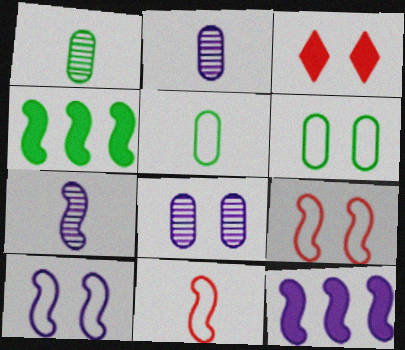[[4, 7, 9], 
[7, 10, 12]]